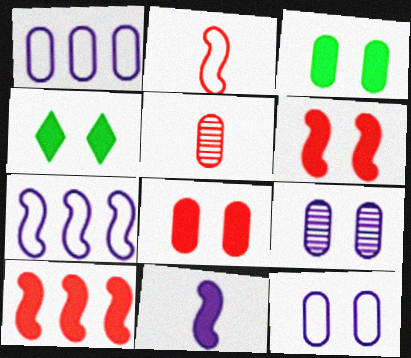[[1, 3, 5], 
[4, 5, 7]]